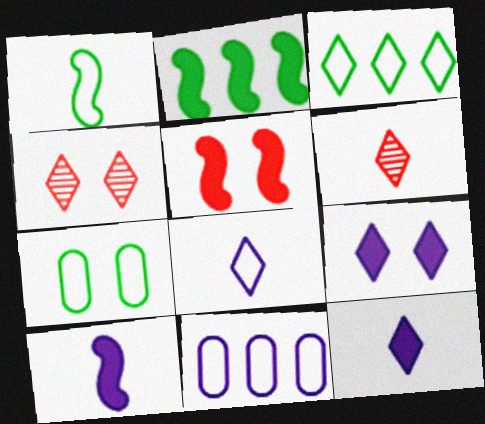[[1, 3, 7], 
[2, 5, 10], 
[3, 4, 12], 
[3, 6, 9]]